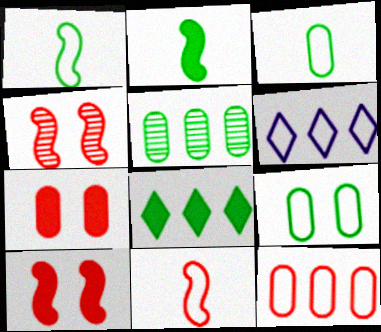[[6, 9, 11]]